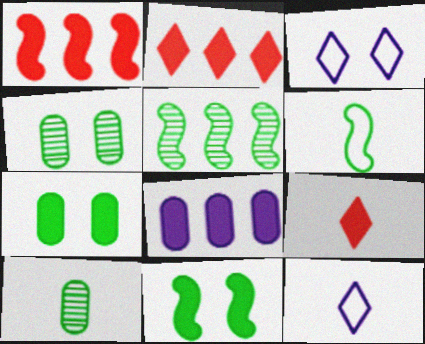[[1, 3, 10], 
[1, 4, 12], 
[5, 6, 11], 
[8, 9, 11]]